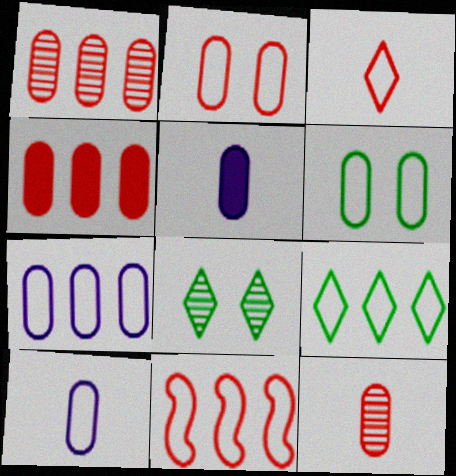[[1, 5, 6], 
[2, 3, 11], 
[2, 4, 12], 
[5, 8, 11], 
[7, 9, 11]]